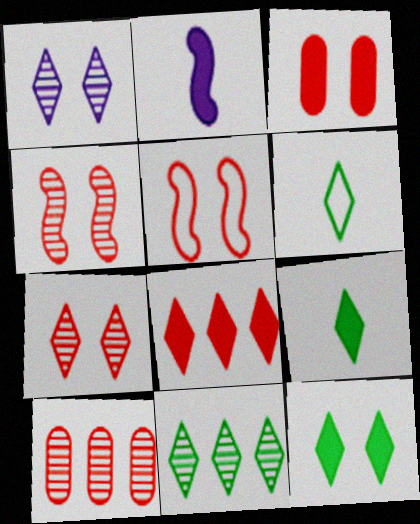[[1, 6, 8], 
[3, 5, 7], 
[6, 11, 12]]